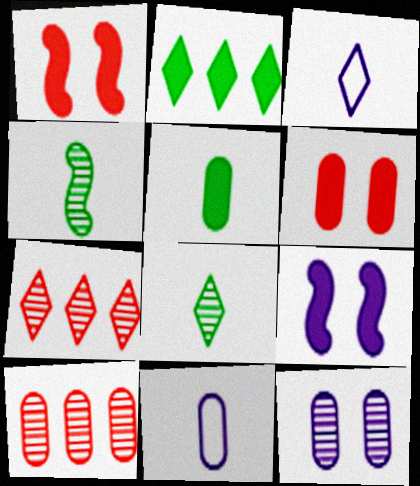[[4, 7, 12]]